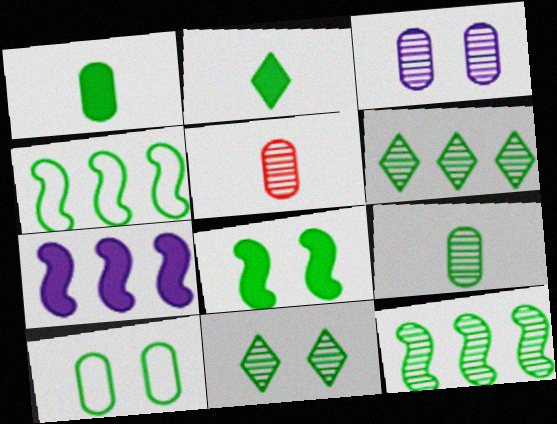[[1, 4, 11], 
[2, 10, 12], 
[8, 10, 11], 
[9, 11, 12]]